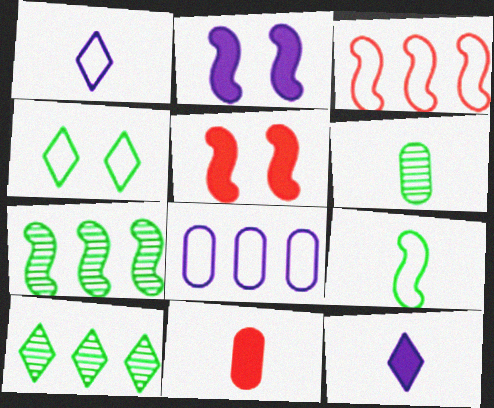[]